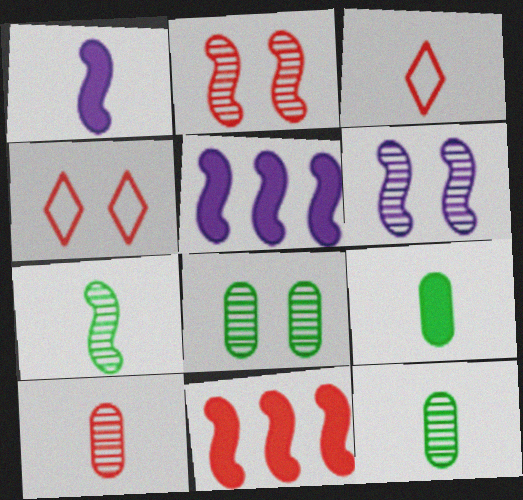[[1, 3, 12], 
[3, 5, 8], 
[4, 5, 12], 
[4, 10, 11]]